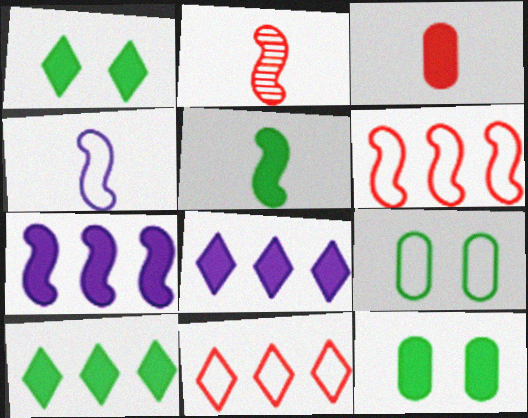[[1, 3, 7], 
[2, 4, 5], 
[2, 8, 9], 
[4, 9, 11], 
[5, 10, 12]]